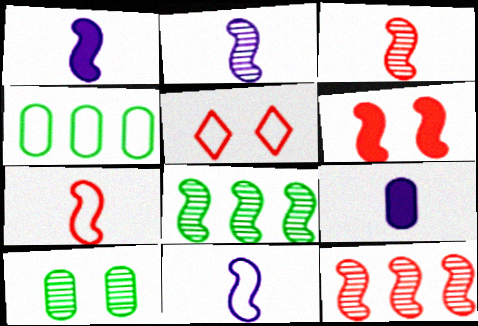[[1, 2, 11], 
[4, 5, 11], 
[5, 8, 9], 
[6, 7, 12], 
[6, 8, 11]]